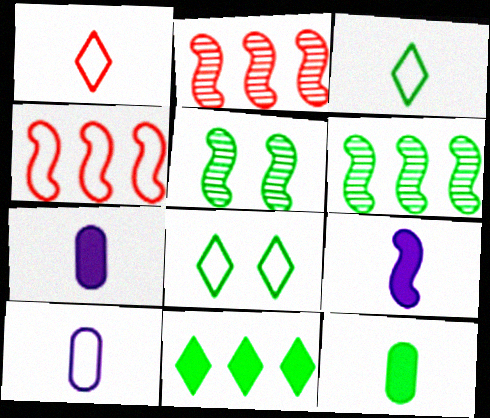[[2, 7, 8], 
[4, 5, 9], 
[4, 8, 10], 
[6, 8, 12]]